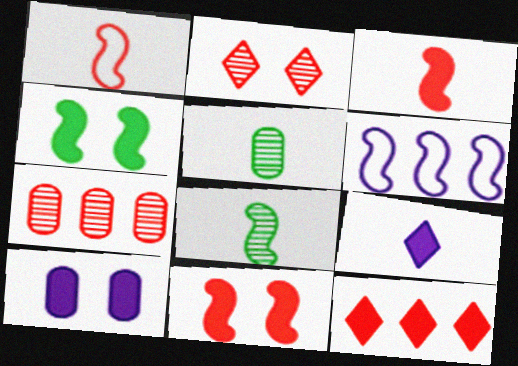[[1, 5, 9], 
[6, 8, 11]]